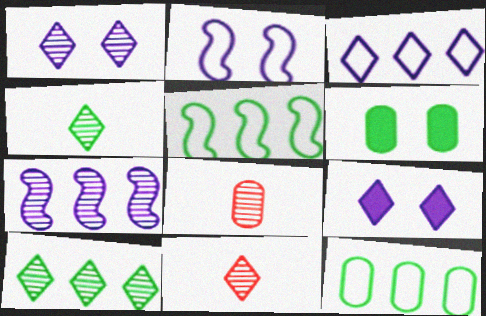[[1, 10, 11], 
[4, 5, 6], 
[5, 8, 9]]